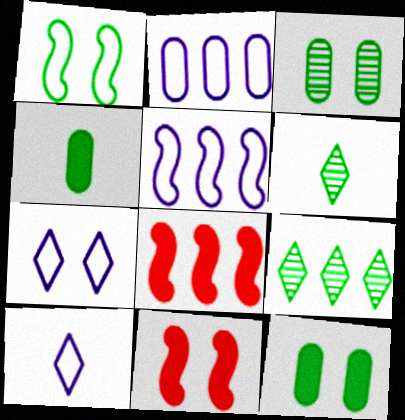[[1, 4, 9], 
[2, 6, 11], 
[2, 8, 9], 
[3, 7, 11], 
[3, 8, 10]]